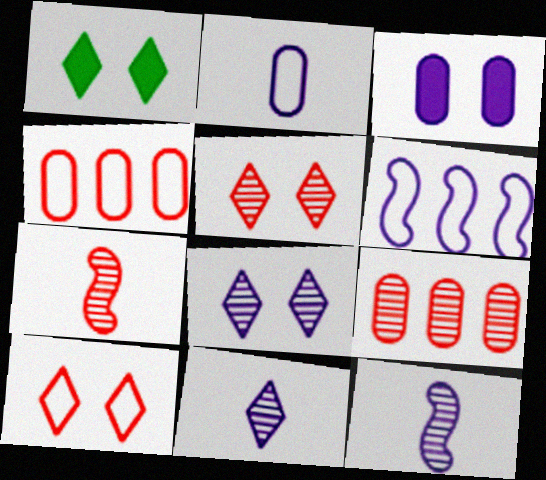[[1, 4, 12], 
[1, 8, 10], 
[3, 6, 11], 
[5, 7, 9]]